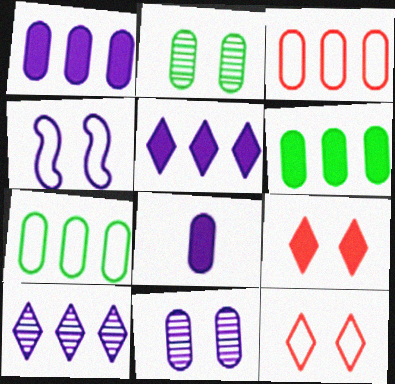[[2, 3, 8], 
[2, 4, 9], 
[4, 8, 10]]